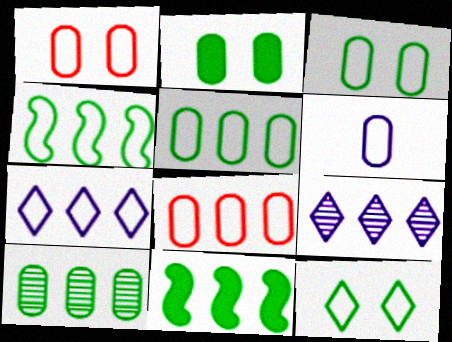[[1, 5, 6], 
[3, 6, 8], 
[4, 7, 8], 
[8, 9, 11]]